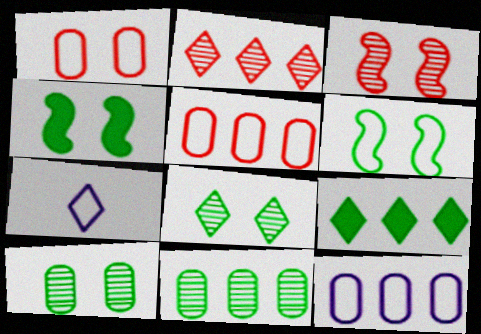[[5, 6, 7]]